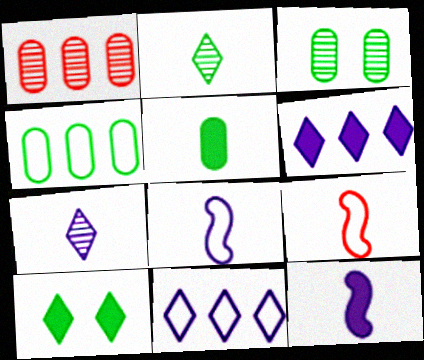[[1, 8, 10], 
[3, 4, 5], 
[3, 6, 9], 
[5, 7, 9]]